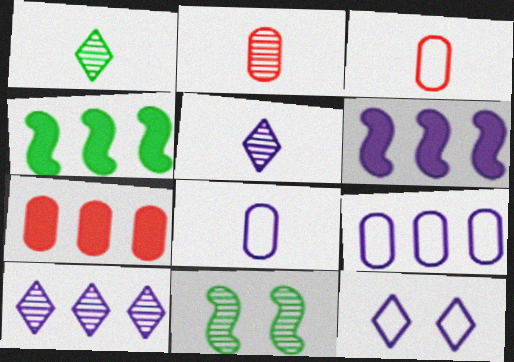[[2, 4, 12], 
[2, 10, 11], 
[6, 9, 10]]